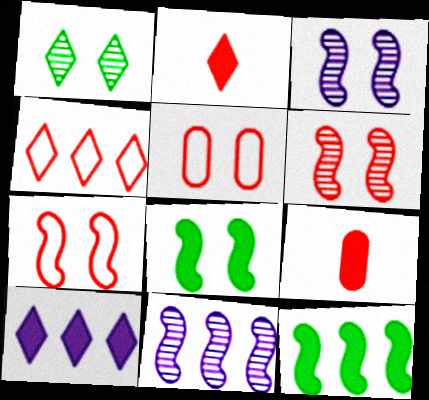[[3, 7, 8], 
[4, 6, 9], 
[8, 9, 10]]